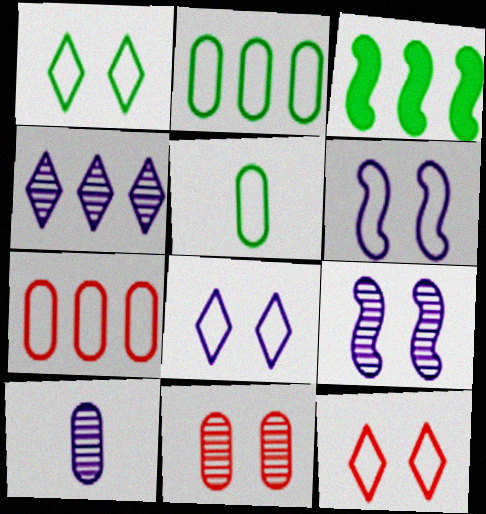[[1, 8, 12], 
[3, 4, 7], 
[3, 10, 12], 
[4, 9, 10]]